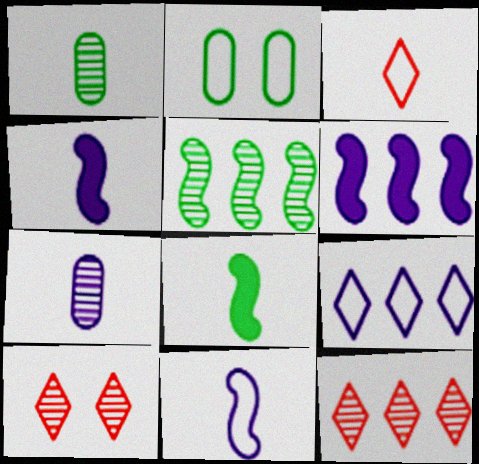[[1, 3, 4], 
[2, 4, 12], 
[3, 7, 8], 
[5, 7, 10]]